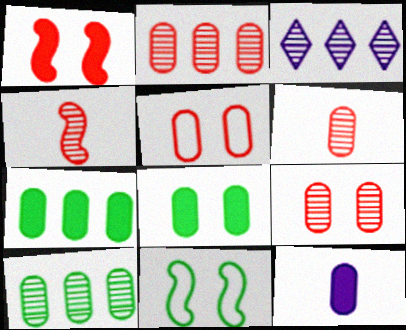[[2, 6, 9], 
[5, 10, 12]]